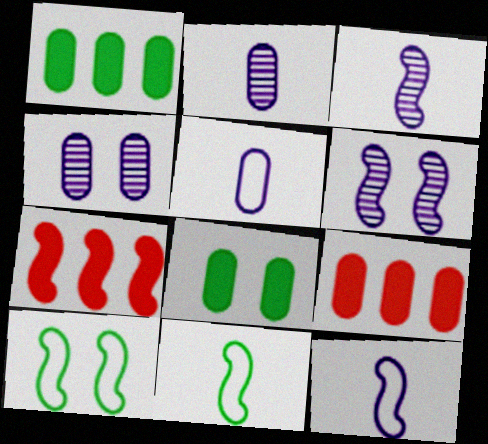[[3, 7, 10], 
[6, 7, 11]]